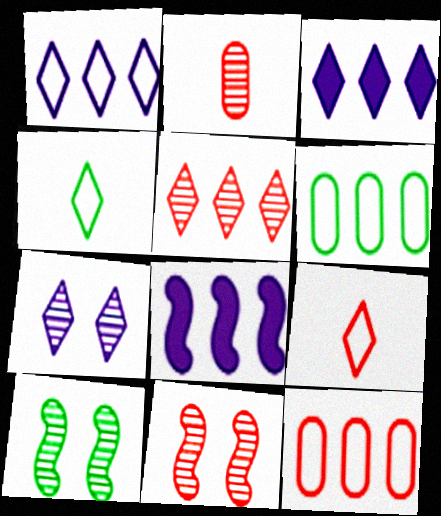[[2, 5, 11], 
[5, 6, 8]]